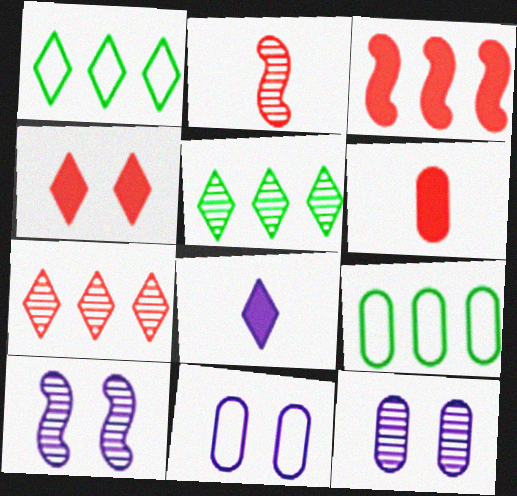[[1, 6, 10], 
[2, 5, 12], 
[3, 4, 6], 
[6, 9, 12]]